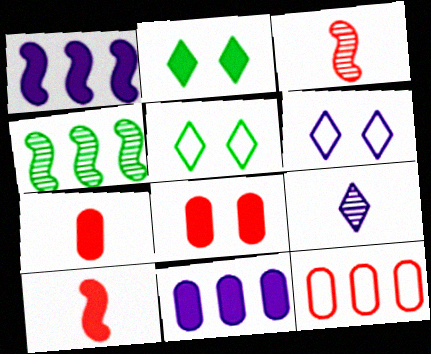[[1, 2, 7], 
[2, 10, 11], 
[3, 5, 11], 
[4, 6, 7]]